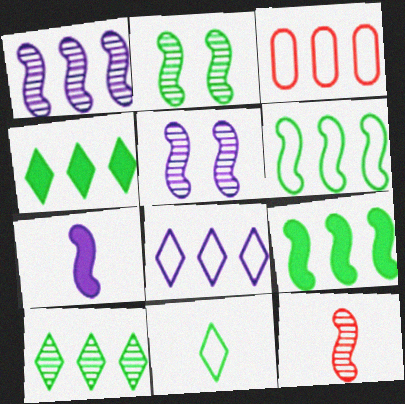[[1, 2, 12], 
[1, 3, 4], 
[3, 6, 8]]